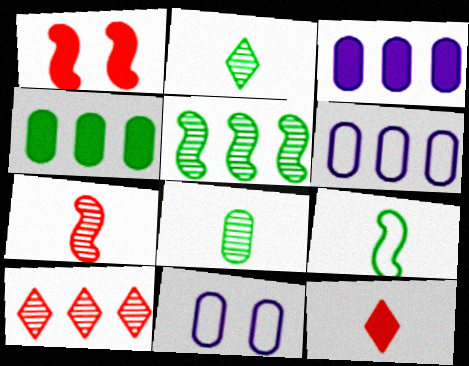[[1, 2, 6], 
[5, 11, 12]]